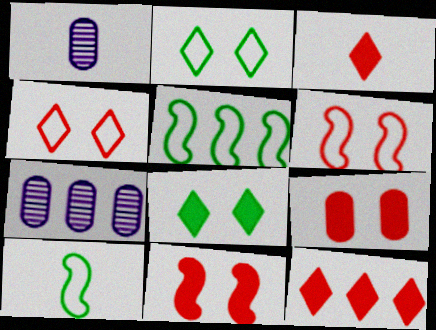[[1, 3, 10], 
[5, 7, 12]]